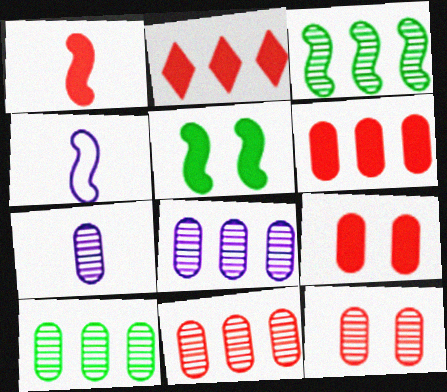[[1, 2, 9], 
[7, 10, 12], 
[8, 10, 11]]